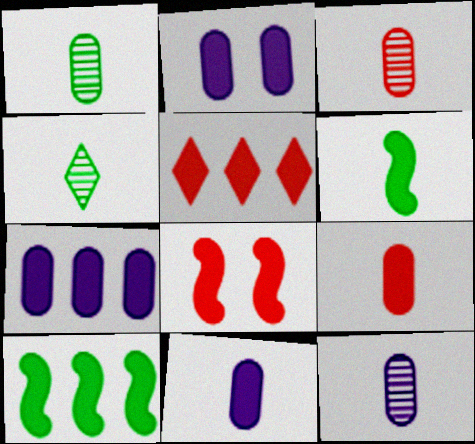[[1, 3, 12], 
[2, 5, 6], 
[2, 7, 11], 
[5, 7, 10], 
[5, 8, 9]]